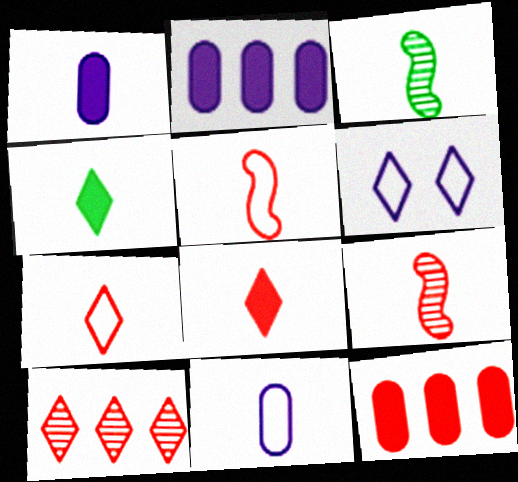[[1, 3, 7], 
[3, 6, 12], 
[3, 8, 11], 
[4, 6, 10], 
[4, 9, 11]]